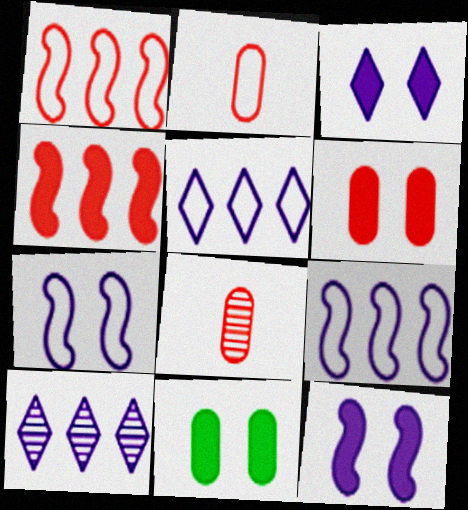[]